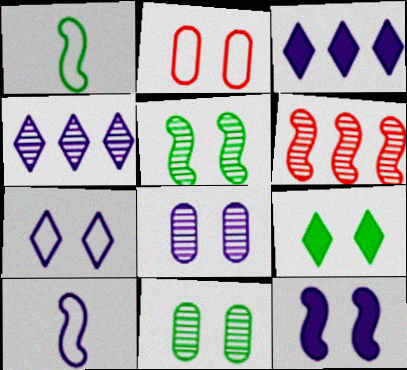[[1, 6, 12], 
[3, 8, 10], 
[7, 8, 12]]